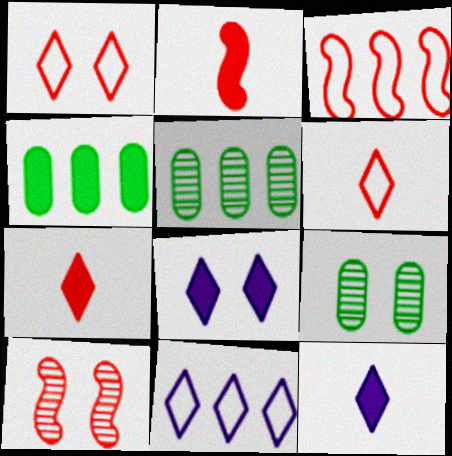[[2, 3, 10], 
[2, 4, 8], 
[2, 9, 11], 
[3, 9, 12]]